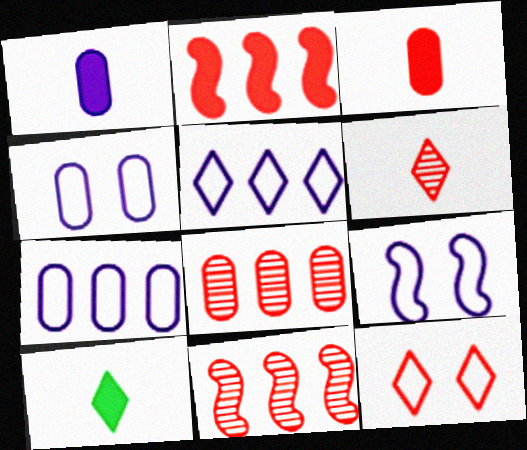[[3, 11, 12], 
[4, 10, 11], 
[8, 9, 10]]